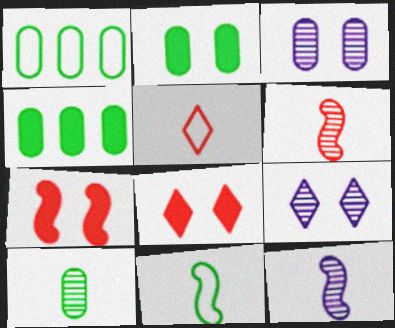[[1, 2, 10], 
[1, 8, 12]]